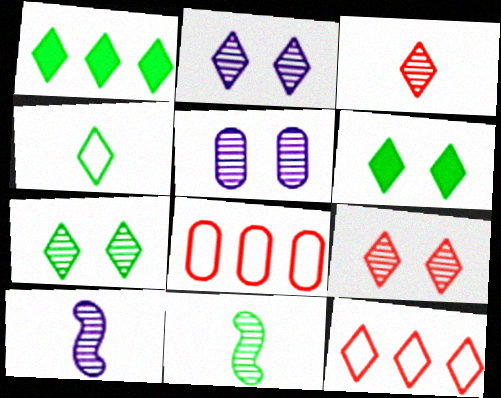[[1, 4, 7], 
[2, 7, 9], 
[6, 8, 10]]